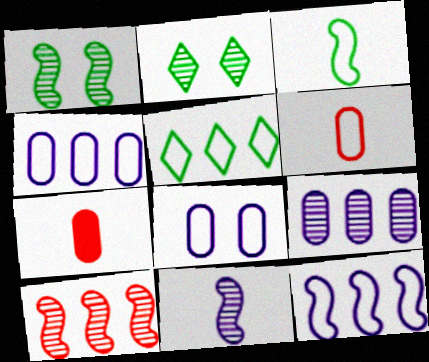[[1, 10, 11], 
[2, 7, 12]]